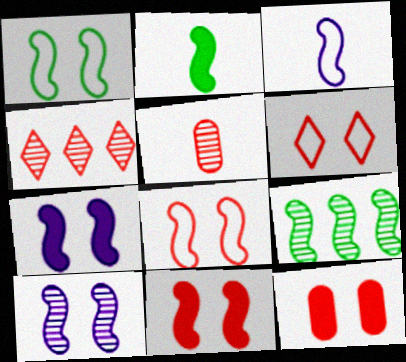[[1, 2, 9], 
[1, 10, 11], 
[3, 9, 11]]